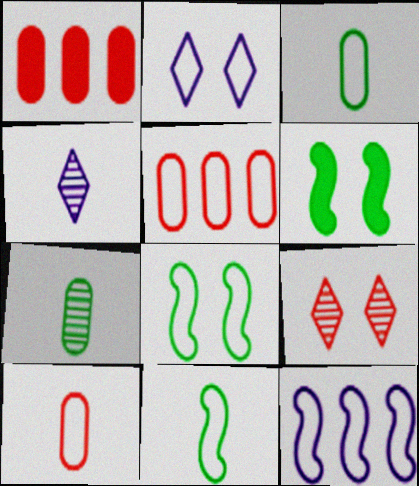[[1, 4, 8], 
[2, 5, 11], 
[4, 5, 6]]